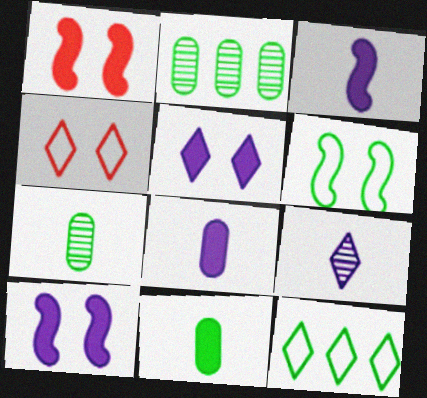[[2, 3, 4]]